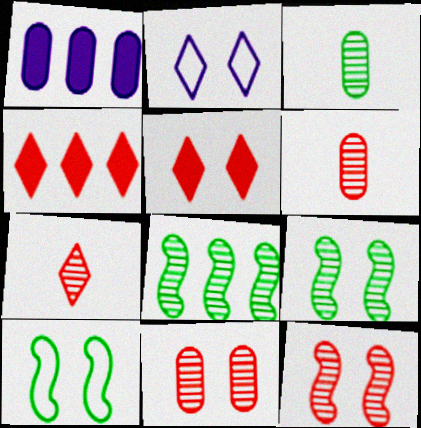[[1, 7, 10]]